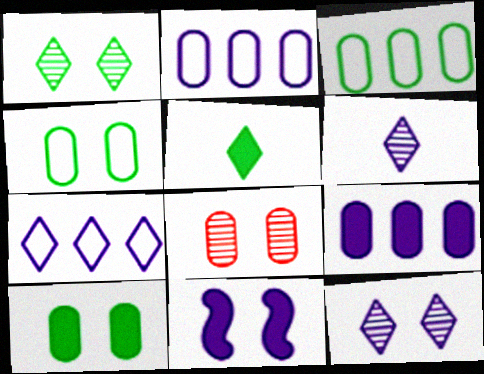[[2, 6, 11]]